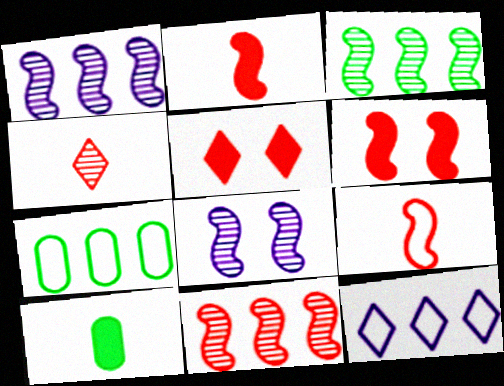[[1, 3, 11], 
[6, 9, 11]]